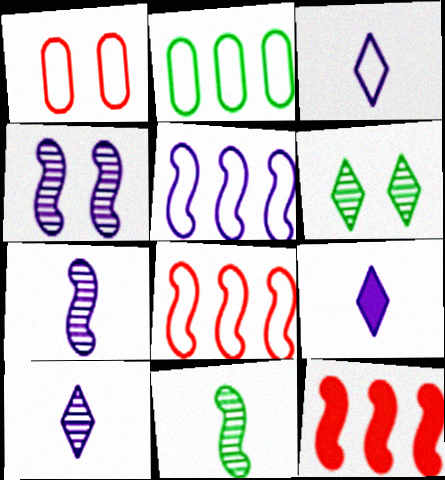[[3, 9, 10]]